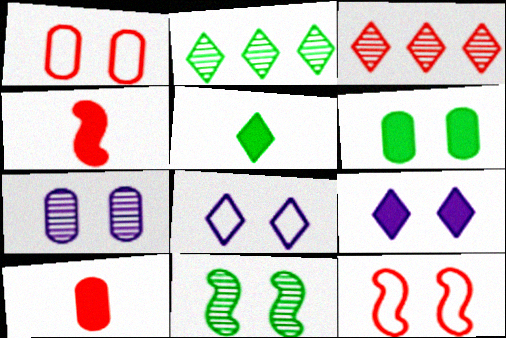[[1, 3, 4], 
[1, 6, 7], 
[1, 9, 11], 
[3, 5, 8], 
[3, 10, 12]]